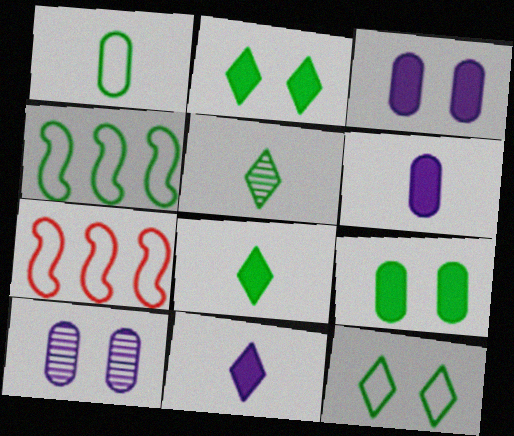[[1, 4, 12], 
[3, 5, 7], 
[4, 5, 9], 
[7, 8, 10]]